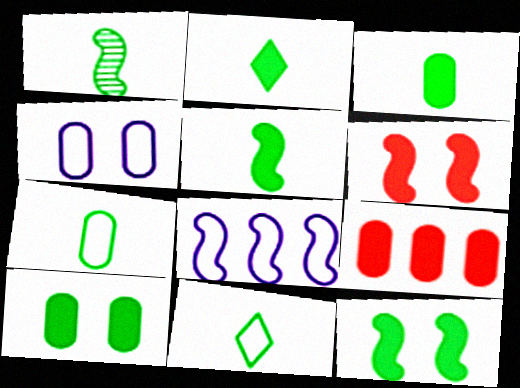[[1, 2, 7], 
[1, 3, 11], 
[1, 6, 8], 
[2, 3, 5]]